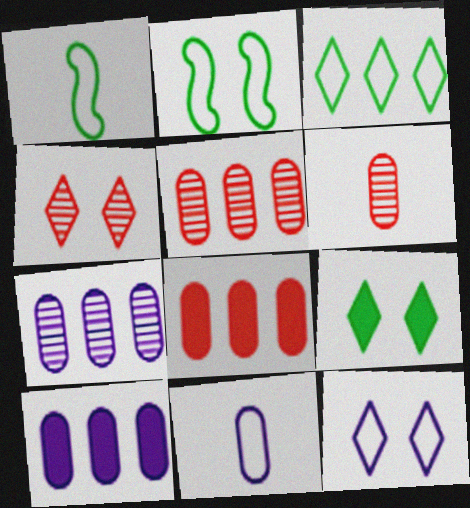[[1, 4, 10], 
[4, 9, 12]]